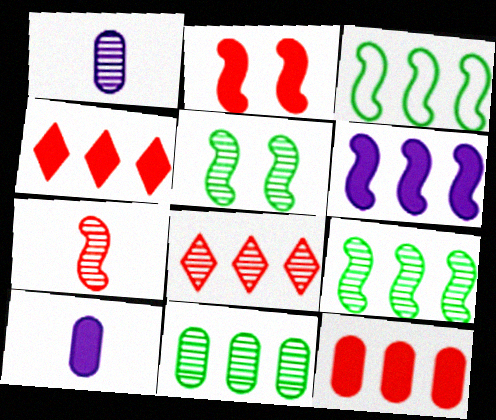[[1, 5, 8]]